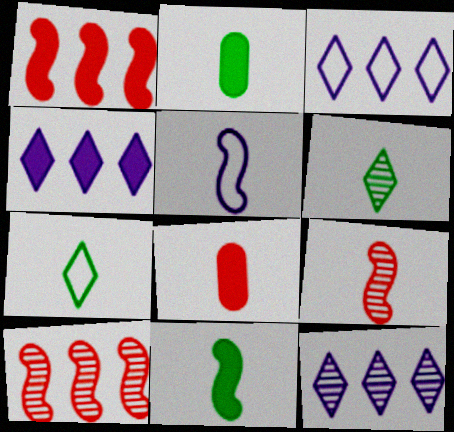[[3, 4, 12], 
[5, 6, 8], 
[5, 9, 11]]